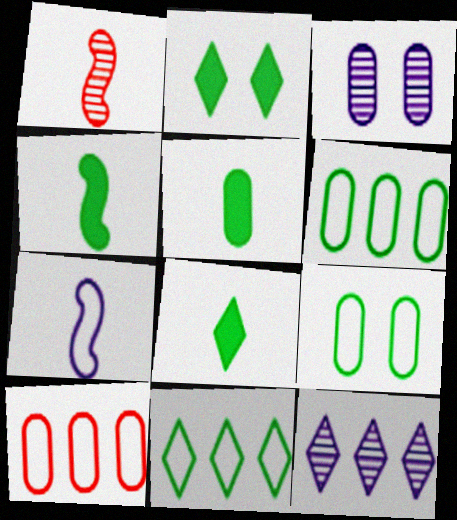[[1, 4, 7], 
[3, 5, 10], 
[4, 5, 8]]